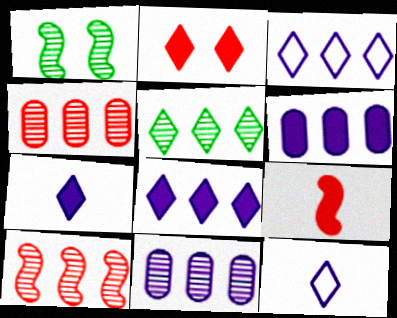[[2, 5, 12], 
[5, 10, 11]]